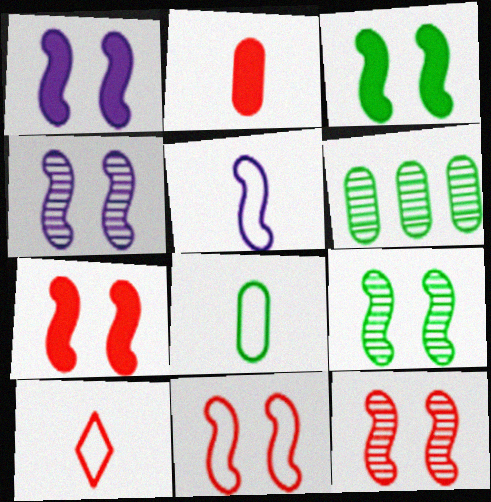[[1, 3, 7], 
[1, 6, 10], 
[1, 9, 11], 
[3, 4, 11], 
[4, 9, 12], 
[5, 8, 10], 
[7, 11, 12]]